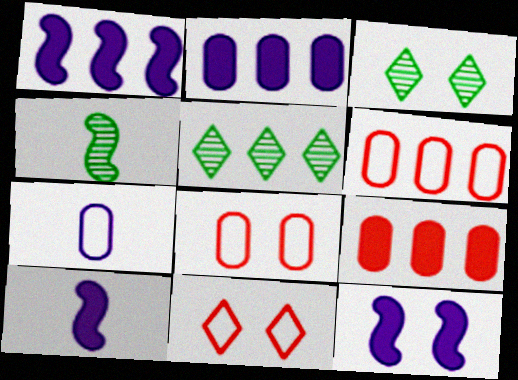[[1, 5, 6], 
[1, 10, 12], 
[2, 4, 11], 
[3, 6, 10], 
[3, 8, 12], 
[5, 8, 10]]